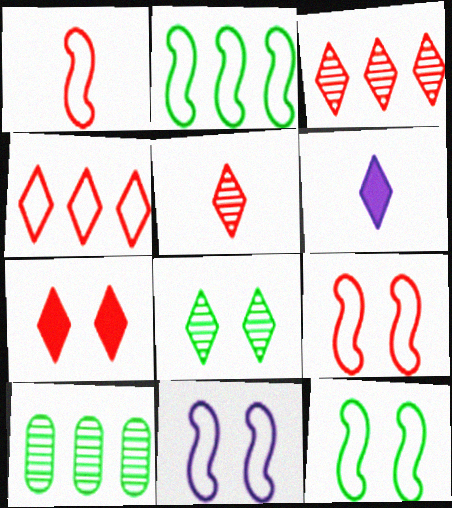[[1, 2, 11], 
[4, 5, 7], 
[4, 6, 8], 
[6, 9, 10], 
[9, 11, 12]]